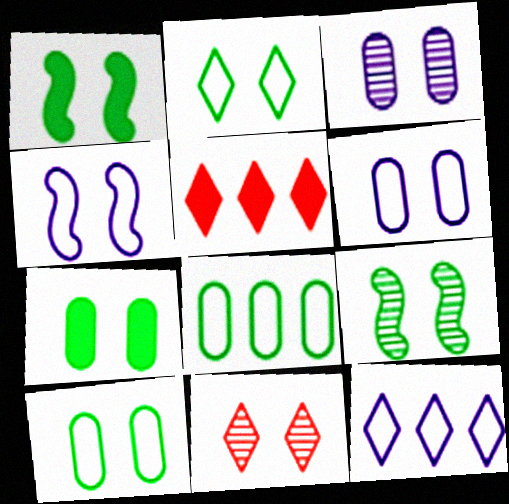[[1, 6, 11], 
[2, 7, 9], 
[3, 9, 11], 
[4, 7, 11]]